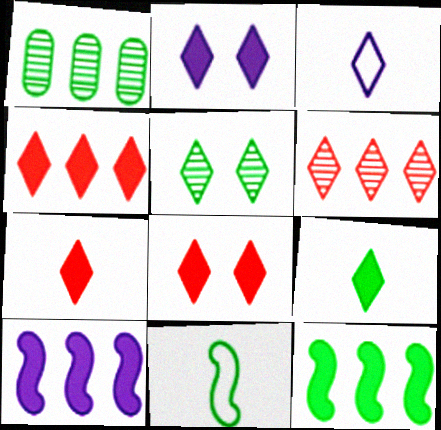[[2, 4, 9], 
[3, 4, 5], 
[4, 7, 8]]